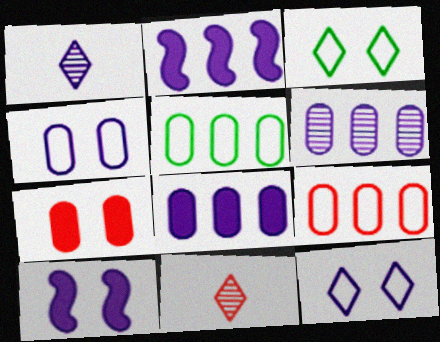[[1, 2, 4], 
[5, 10, 11]]